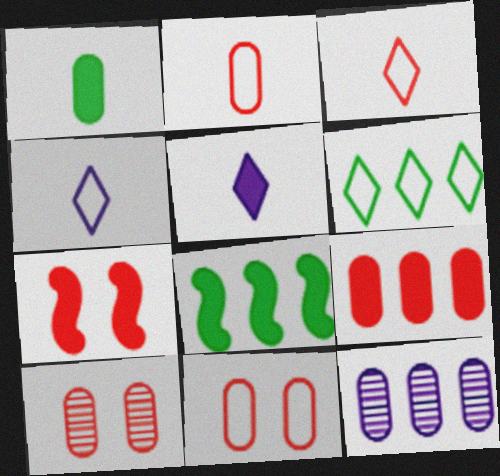[[1, 11, 12], 
[2, 9, 10], 
[4, 8, 10]]